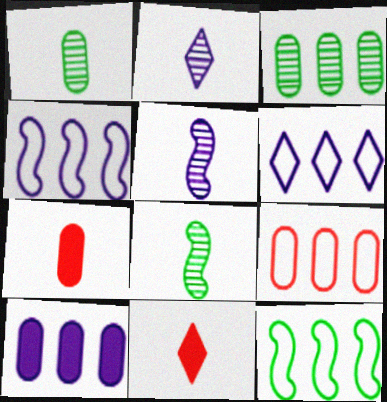[[3, 9, 10], 
[6, 9, 12]]